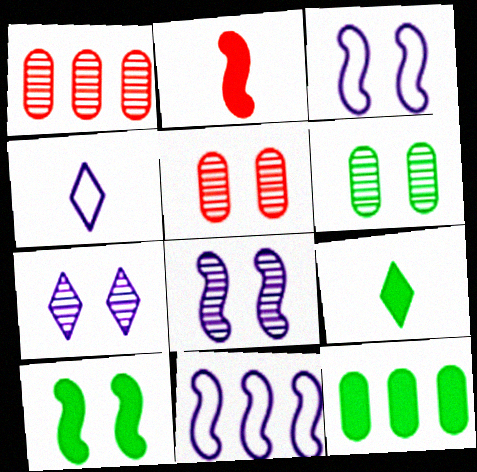[[1, 3, 9], 
[1, 4, 10], 
[5, 9, 11], 
[9, 10, 12]]